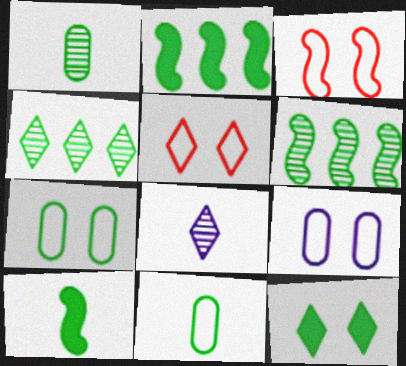[[4, 7, 10], 
[6, 11, 12]]